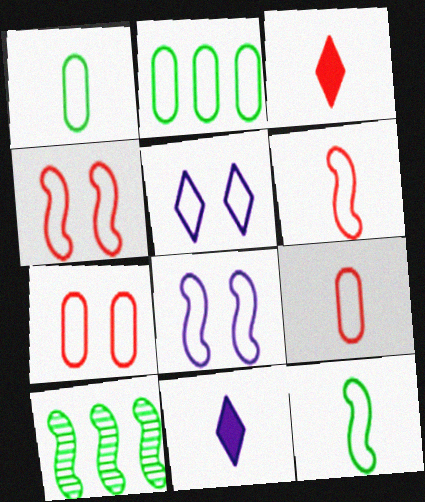[[2, 5, 6], 
[7, 10, 11]]